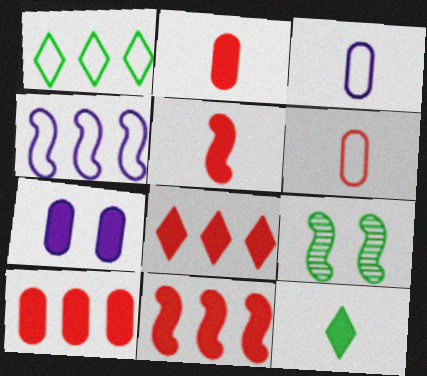[[3, 8, 9], 
[4, 5, 9], 
[7, 11, 12], 
[8, 10, 11]]